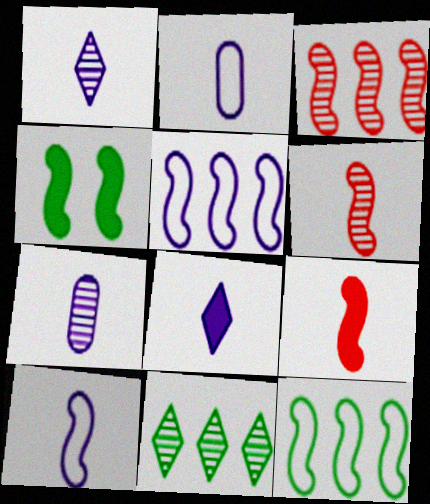[[3, 4, 10], 
[4, 5, 6], 
[7, 8, 10]]